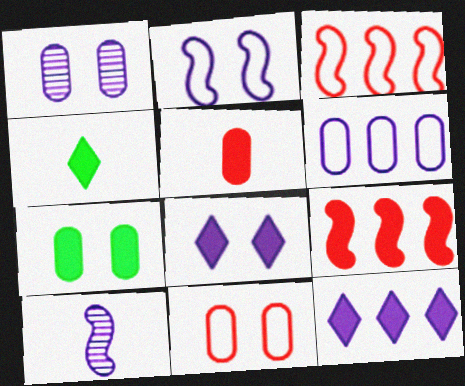[[1, 2, 8], 
[1, 3, 4], 
[1, 7, 11], 
[6, 8, 10]]